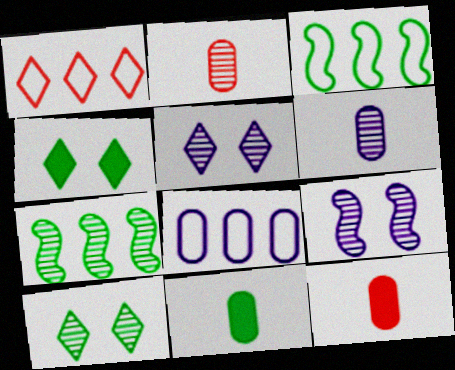[[1, 3, 8], 
[1, 9, 11], 
[2, 5, 7], 
[3, 5, 12], 
[3, 10, 11]]